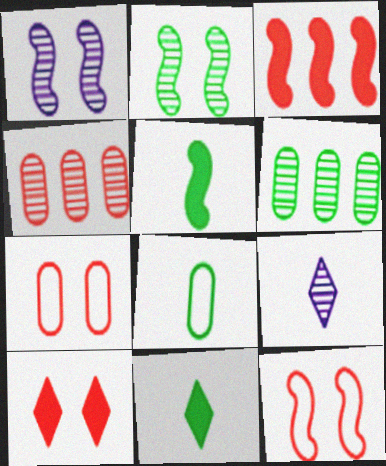[[2, 4, 9]]